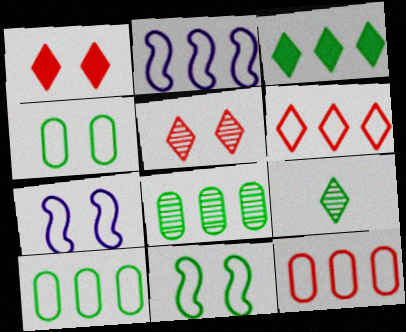[[2, 6, 10]]